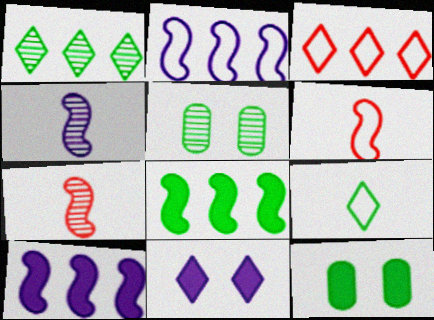[[3, 4, 12], 
[5, 8, 9]]